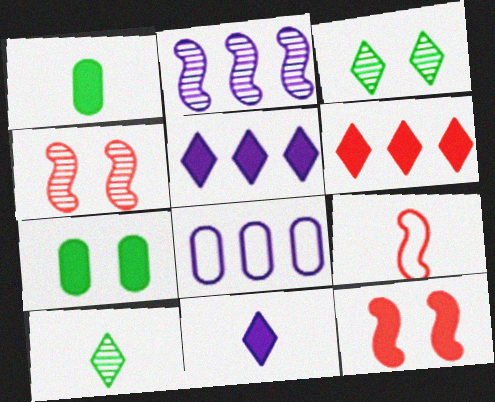[[1, 5, 12], 
[2, 5, 8], 
[8, 10, 12]]